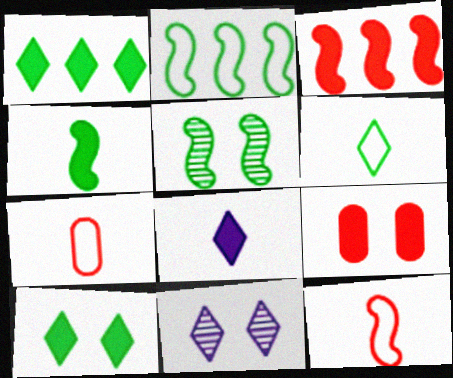[[2, 4, 5]]